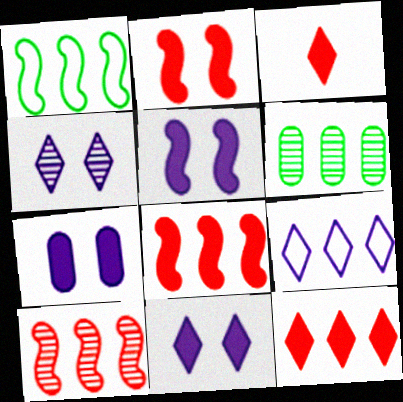[[5, 7, 11], 
[6, 8, 9]]